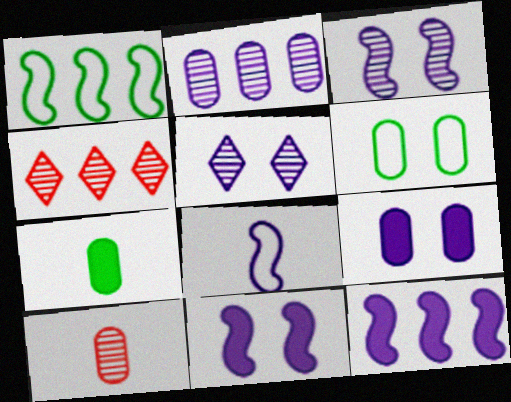[[3, 8, 12]]